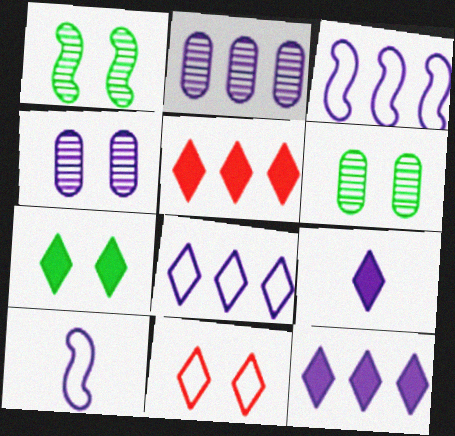[[2, 3, 12], 
[3, 4, 9], 
[4, 10, 12], 
[5, 6, 10], 
[5, 7, 9]]